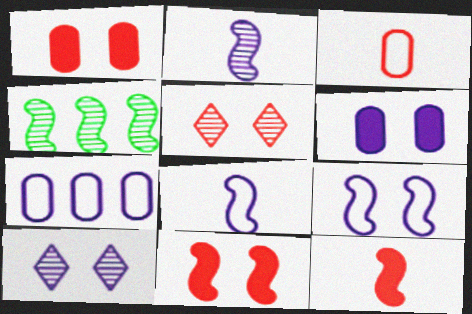[[4, 8, 11], 
[4, 9, 12], 
[6, 9, 10]]